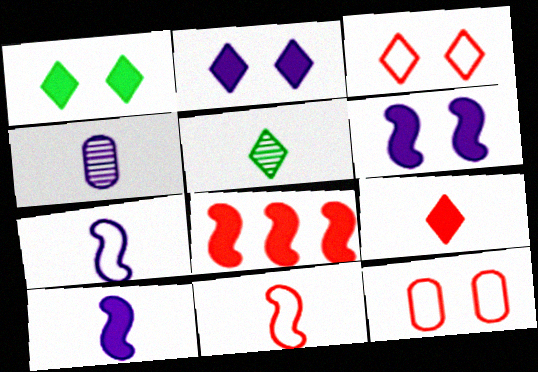[]